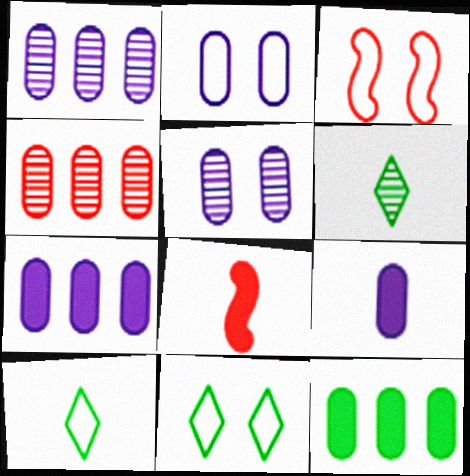[[1, 2, 9], 
[1, 8, 11], 
[2, 3, 11], 
[3, 6, 7]]